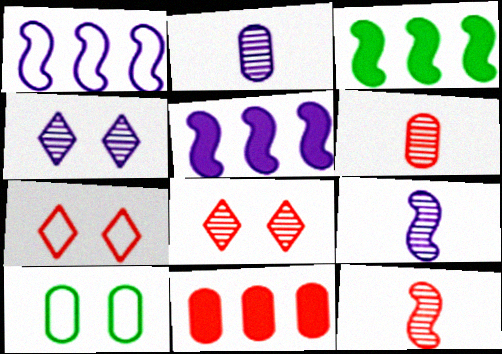[[2, 3, 7], 
[2, 10, 11], 
[7, 11, 12]]